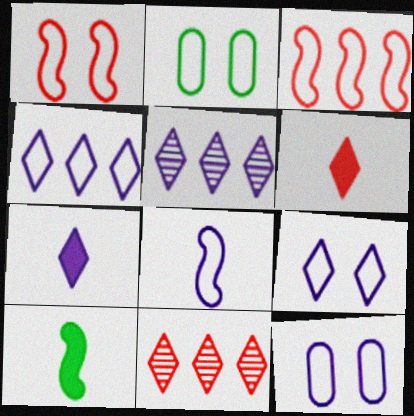[[1, 2, 9], 
[4, 8, 12], 
[5, 7, 9], 
[10, 11, 12]]